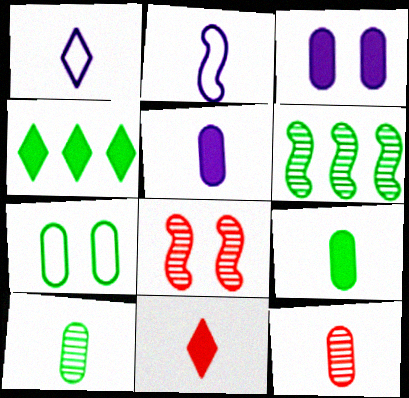[[2, 10, 11]]